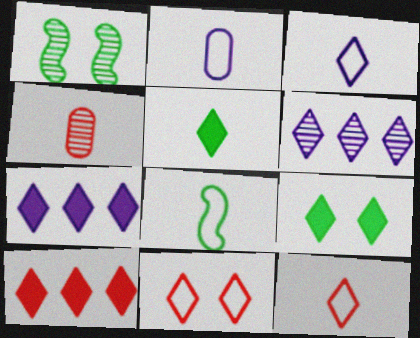[[1, 2, 10], 
[1, 4, 6], 
[2, 8, 12], 
[5, 6, 11], 
[6, 9, 12]]